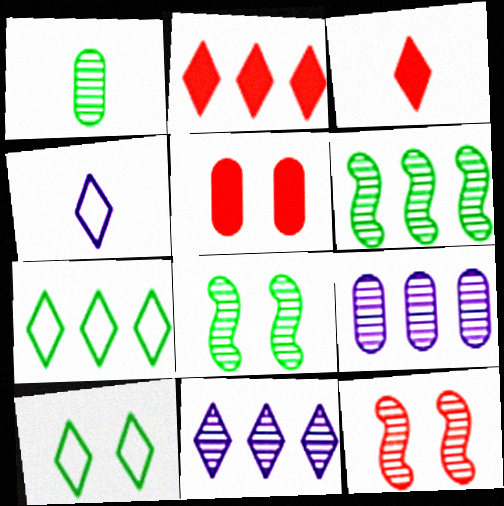[[1, 11, 12], 
[2, 7, 11], 
[3, 10, 11], 
[4, 5, 6]]